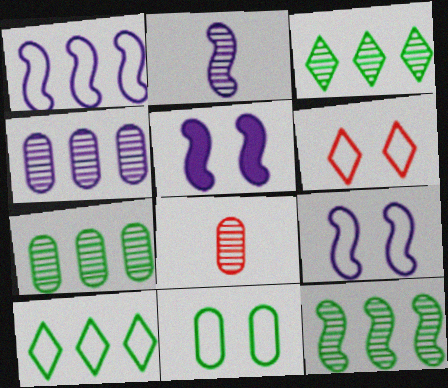[[1, 2, 5], 
[3, 7, 12], 
[5, 8, 10], 
[6, 9, 11]]